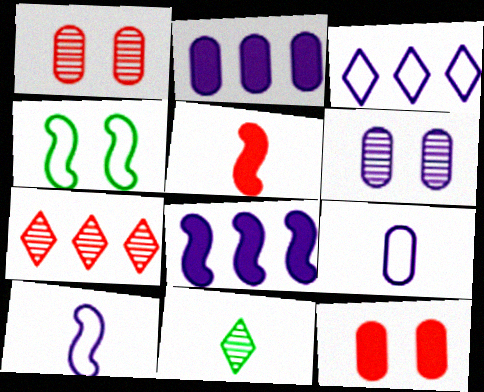[[2, 6, 9], 
[5, 9, 11]]